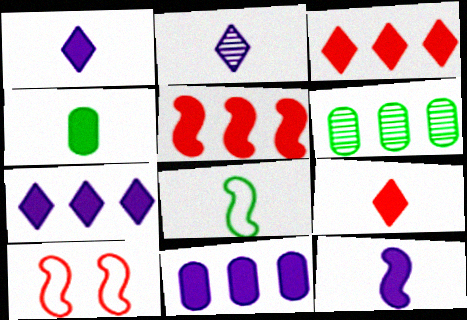[[1, 6, 10], 
[4, 9, 12]]